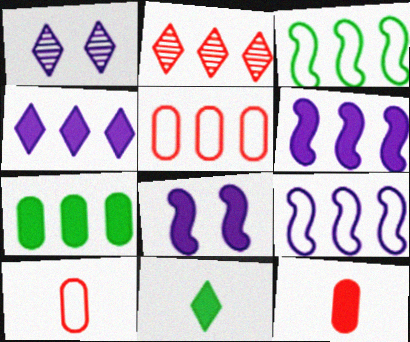[[1, 3, 12], 
[2, 7, 9]]